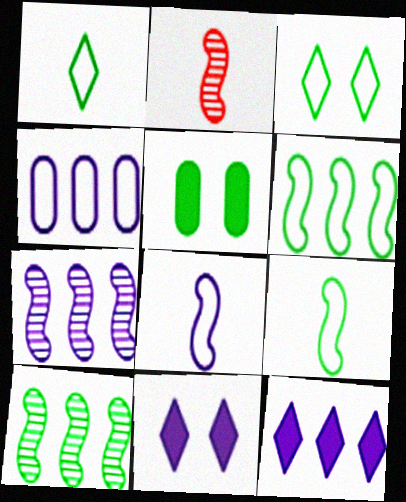[[1, 5, 10], 
[4, 7, 12]]